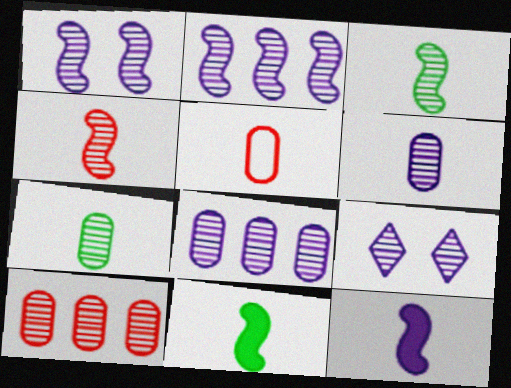[[2, 6, 9], 
[3, 9, 10]]